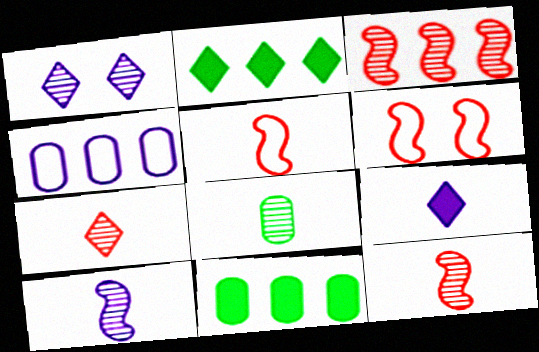[[1, 3, 8], 
[1, 5, 11], 
[2, 3, 4], 
[5, 8, 9], 
[7, 8, 10]]